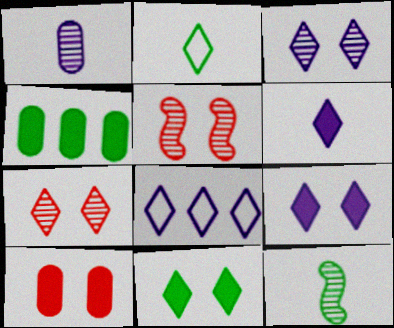[[3, 6, 8], 
[8, 10, 12]]